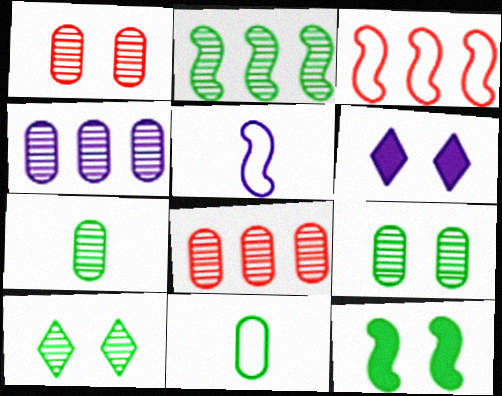[[1, 4, 7], 
[2, 7, 10], 
[3, 6, 7], 
[4, 5, 6]]